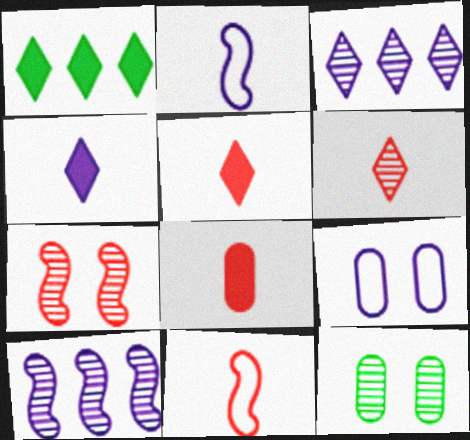[[4, 9, 10], 
[6, 8, 11], 
[6, 10, 12]]